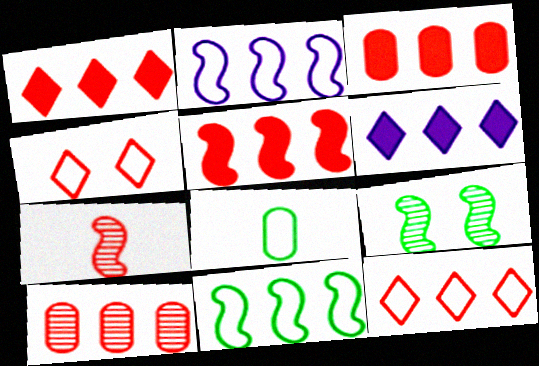[[1, 3, 5], 
[2, 4, 8], 
[3, 4, 7], 
[5, 10, 12], 
[6, 10, 11]]